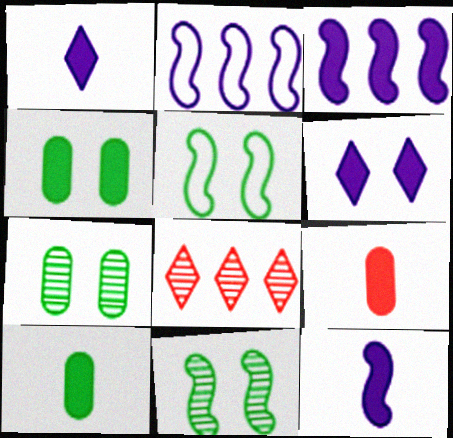[]